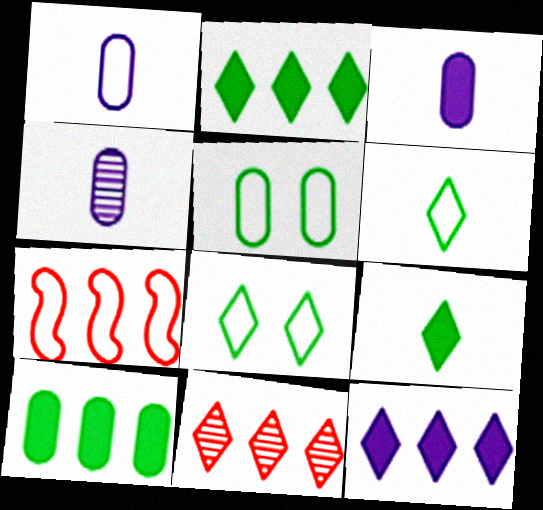[[1, 3, 4], 
[1, 7, 8]]